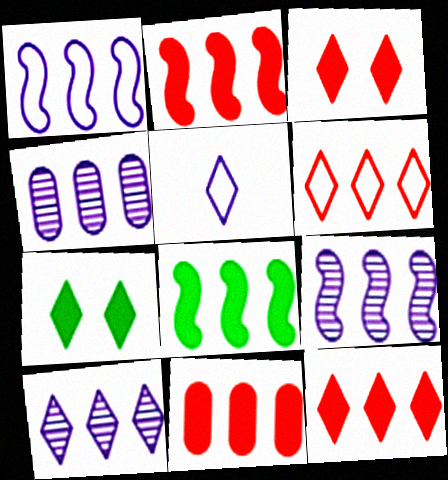[[2, 11, 12], 
[4, 6, 8], 
[4, 9, 10]]